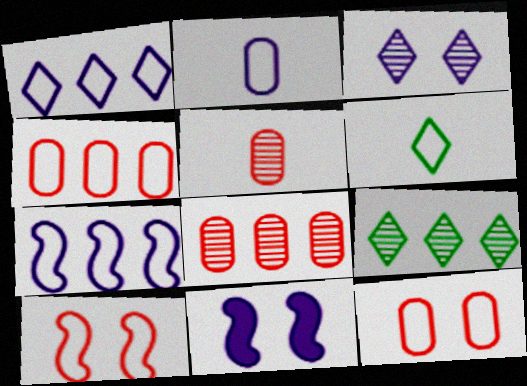[[6, 7, 12], 
[6, 8, 11]]